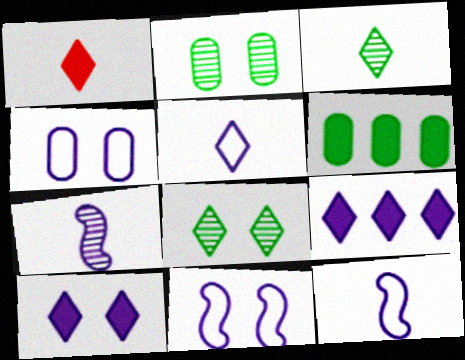[[1, 3, 5], 
[4, 7, 9]]